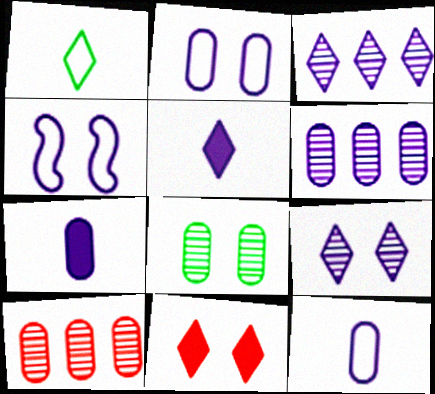[[1, 3, 11], 
[2, 6, 7], 
[3, 4, 7], 
[4, 5, 6], 
[4, 8, 11]]